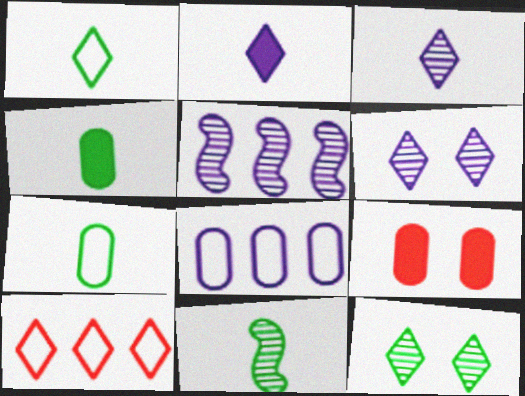[[1, 4, 11], 
[1, 5, 9], 
[2, 10, 12]]